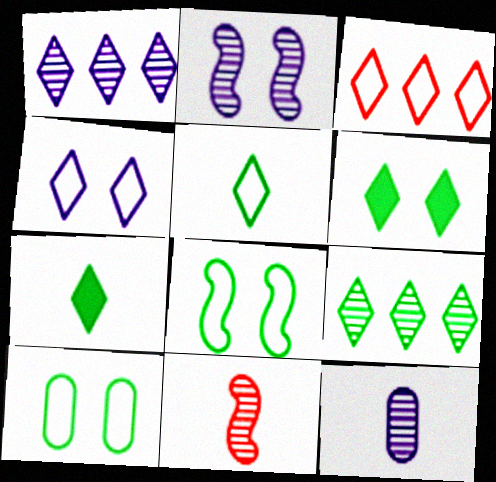[[1, 2, 12], 
[3, 4, 5], 
[5, 6, 9]]